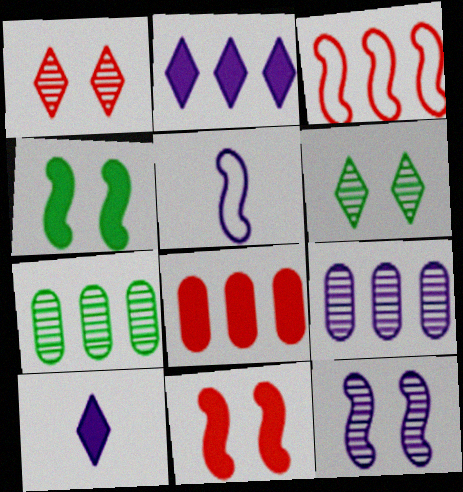[[2, 3, 7], 
[4, 8, 10], 
[5, 6, 8]]